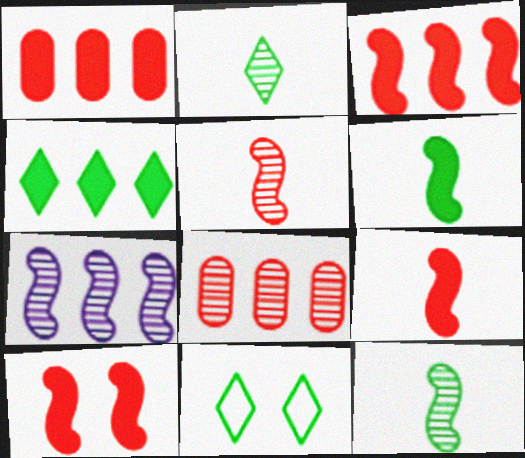[[2, 4, 11], 
[3, 9, 10]]